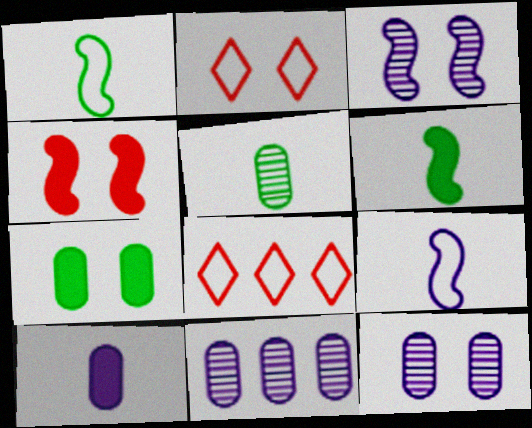[[2, 3, 7], 
[2, 6, 11], 
[6, 8, 12]]